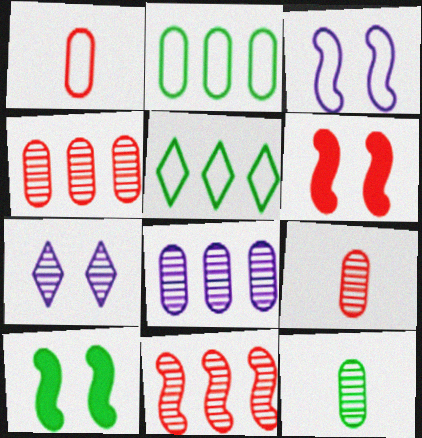[[1, 3, 5], 
[5, 10, 12], 
[7, 11, 12]]